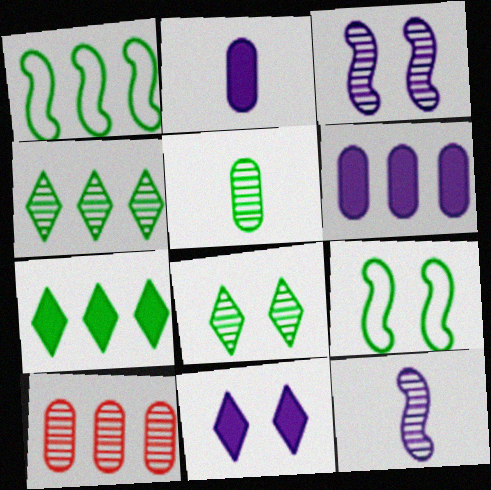[[5, 7, 9], 
[8, 10, 12]]